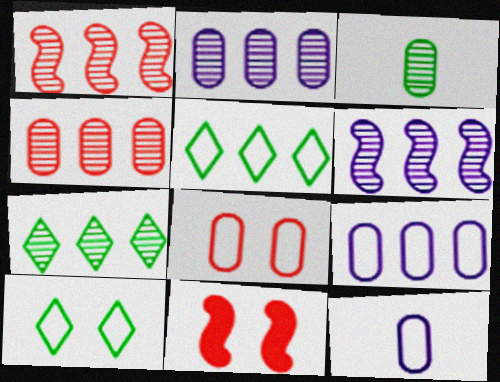[[1, 2, 7], 
[4, 6, 7], 
[7, 11, 12]]